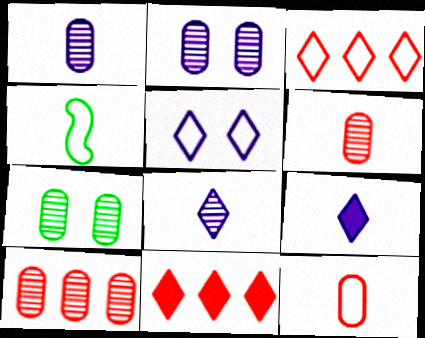[[1, 7, 10], 
[2, 4, 11], 
[4, 6, 9]]